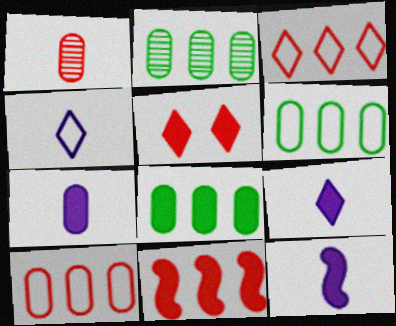[[2, 6, 8], 
[5, 8, 12], 
[7, 9, 12]]